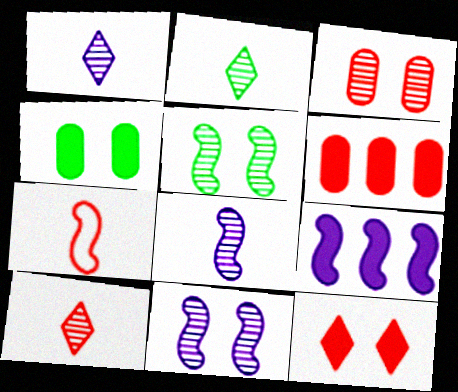[[1, 2, 10], 
[5, 7, 9]]